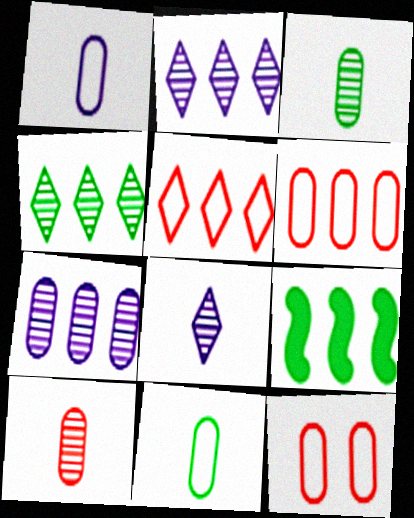[[2, 6, 9], 
[5, 7, 9], 
[8, 9, 12]]